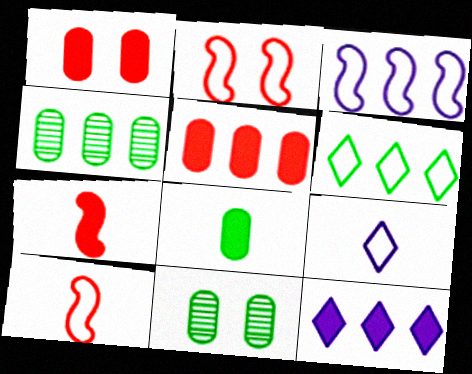[[10, 11, 12]]